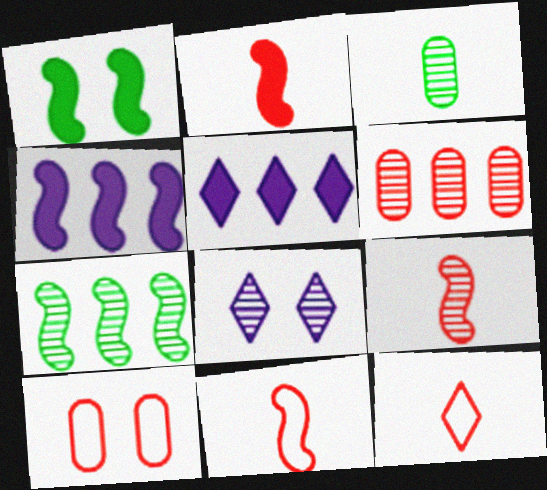[[1, 2, 4], 
[1, 8, 10], 
[2, 9, 11]]